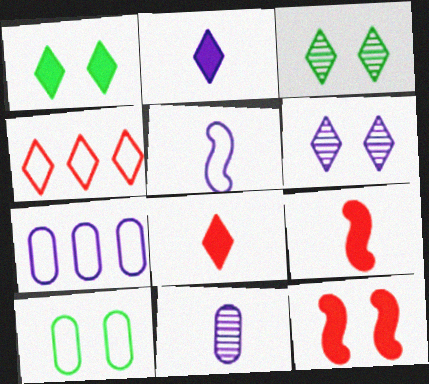[[2, 3, 4], 
[2, 5, 11], 
[3, 7, 9], 
[4, 5, 10], 
[6, 10, 12]]